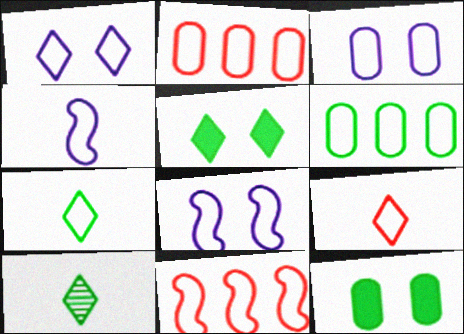[[1, 3, 8], 
[2, 7, 8], 
[3, 7, 11], 
[6, 8, 9]]